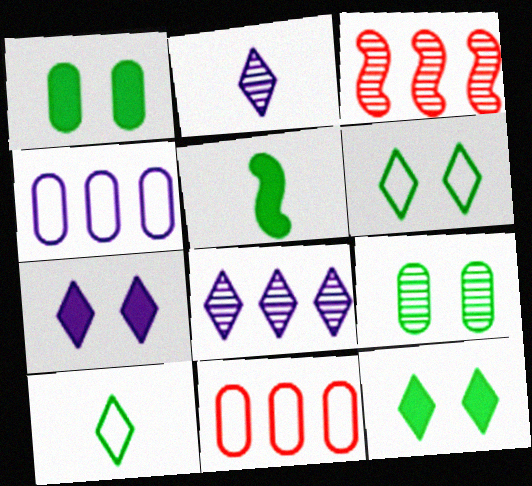[[2, 3, 9]]